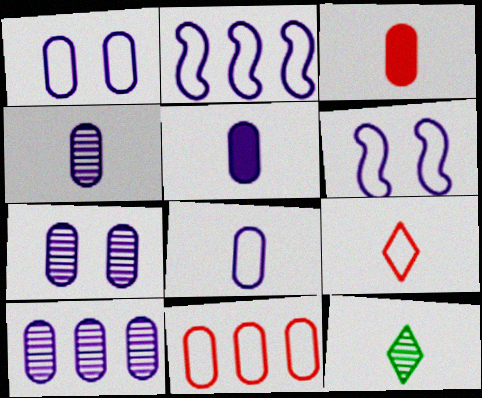[[1, 5, 10], 
[4, 5, 8], 
[4, 7, 10]]